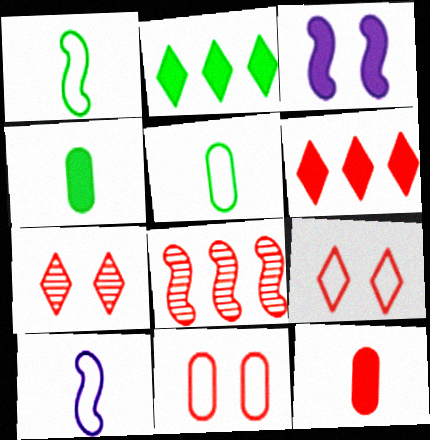[[1, 3, 8], 
[2, 3, 12], 
[3, 4, 6], 
[8, 9, 12]]